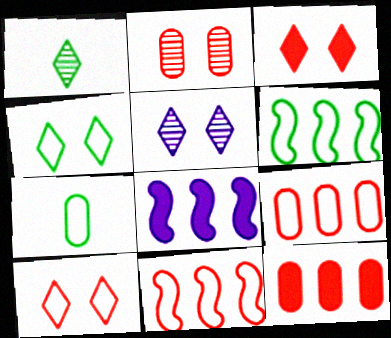[[3, 4, 5], 
[4, 6, 7]]